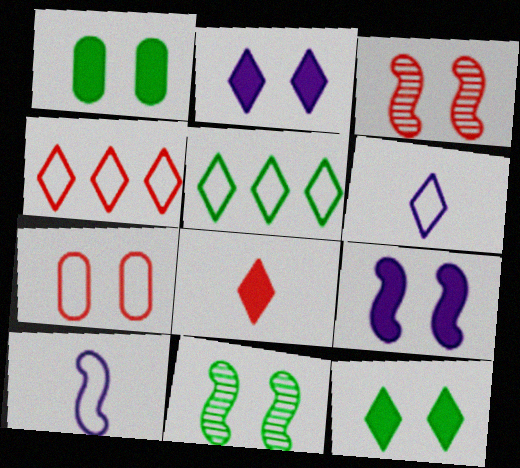[[2, 7, 11], 
[5, 7, 10]]